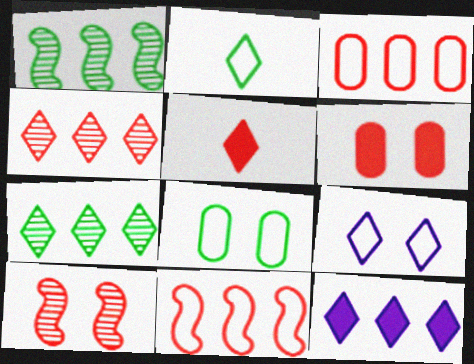[[1, 3, 12], 
[3, 5, 10], 
[5, 7, 9]]